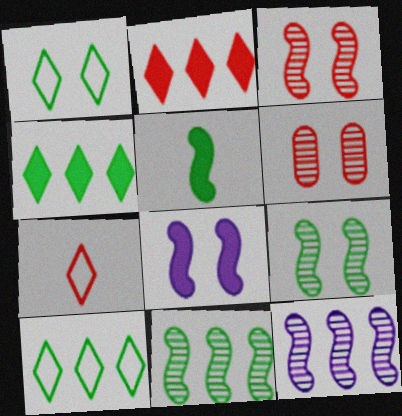[[1, 6, 8]]